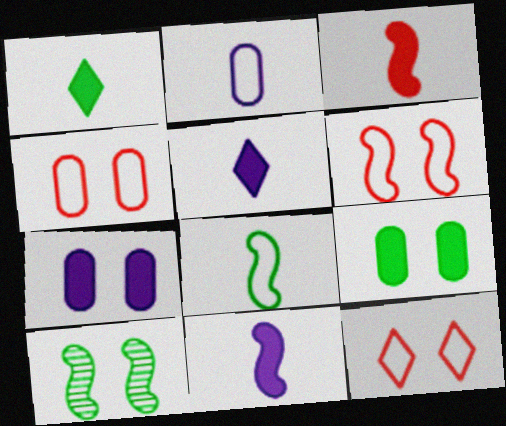[[4, 6, 12], 
[7, 10, 12]]